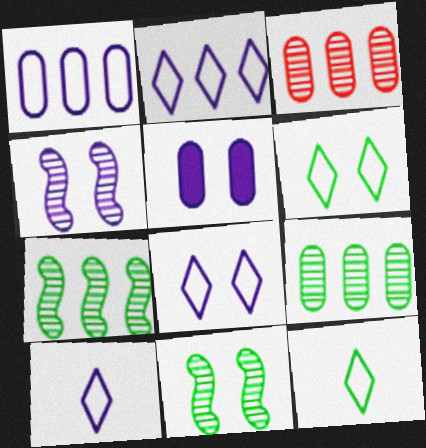[[2, 8, 10], 
[4, 5, 8]]